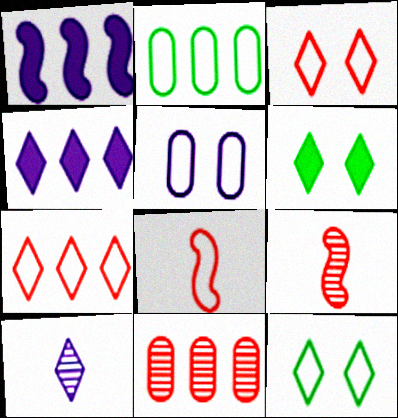[[1, 5, 10], 
[6, 7, 10]]